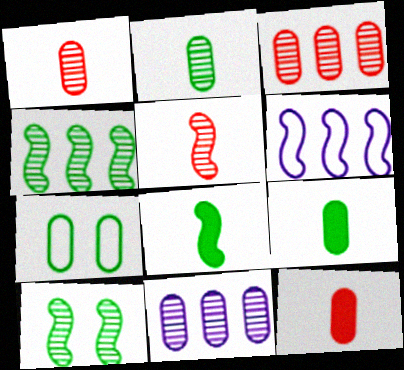[[7, 11, 12]]